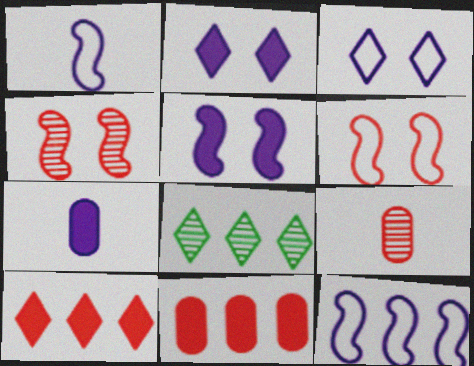[[6, 7, 8], 
[6, 9, 10], 
[8, 11, 12]]